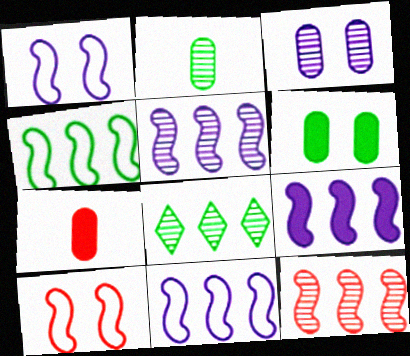[[1, 7, 8], 
[4, 9, 12], 
[5, 9, 11]]